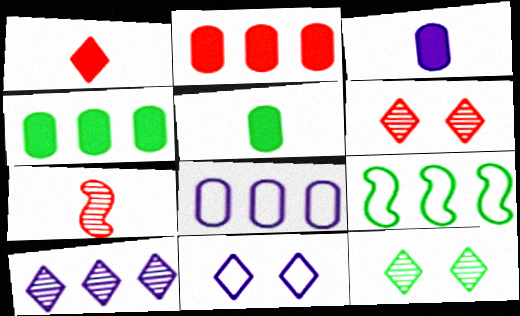[[2, 9, 10], 
[3, 6, 9], 
[4, 7, 11], 
[5, 9, 12]]